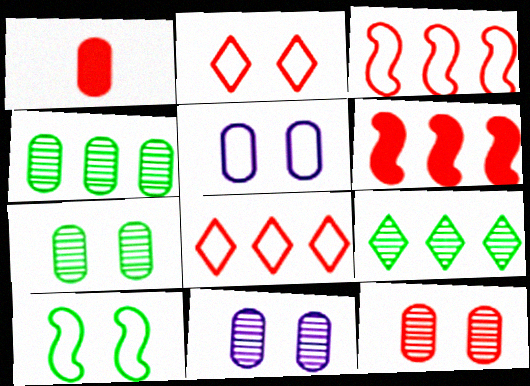[[1, 4, 5], 
[2, 5, 10], 
[7, 11, 12]]